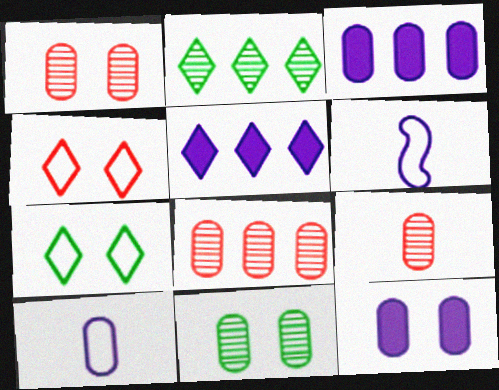[[1, 8, 9]]